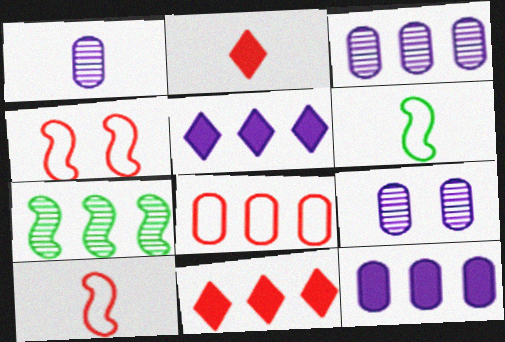[[1, 2, 6], 
[1, 3, 9], 
[5, 7, 8], 
[6, 9, 11]]